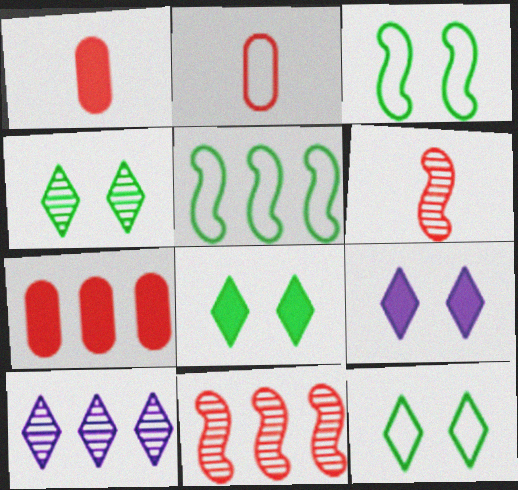[[1, 3, 10], 
[4, 8, 12], 
[5, 7, 10]]